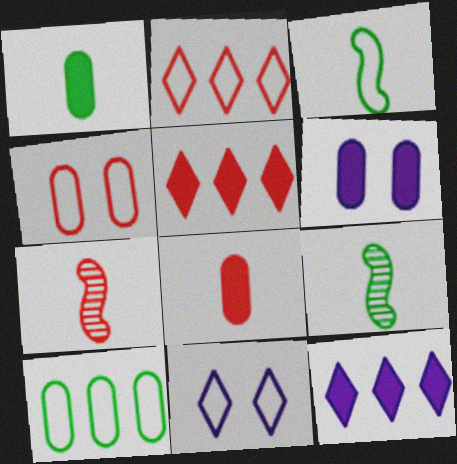[[2, 6, 9], 
[4, 5, 7], 
[4, 9, 12]]